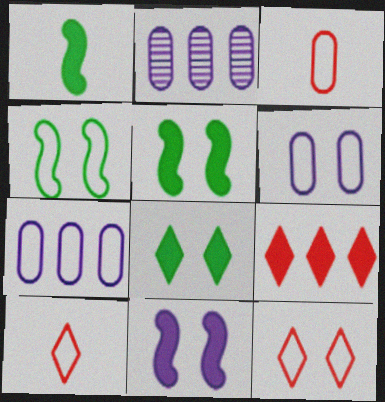[[1, 2, 12], 
[2, 5, 10], 
[4, 6, 12], 
[4, 7, 10]]